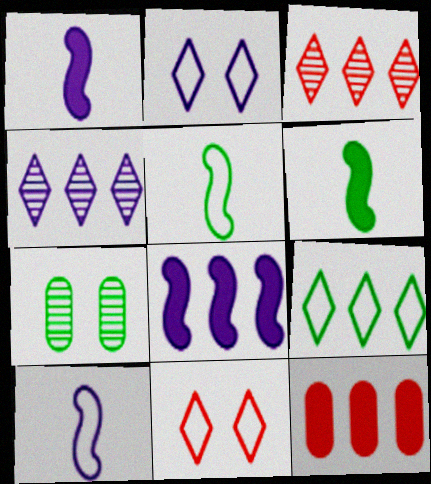[[6, 7, 9]]